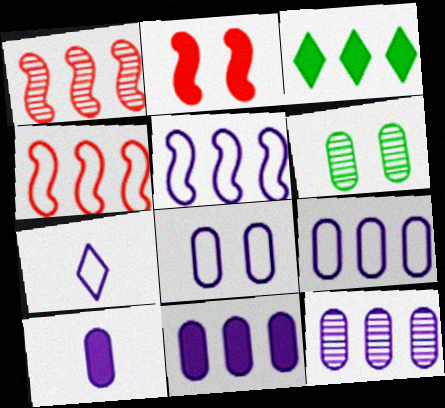[[1, 3, 9], 
[2, 3, 10], 
[3, 4, 12], 
[5, 7, 8], 
[8, 10, 12], 
[9, 11, 12]]